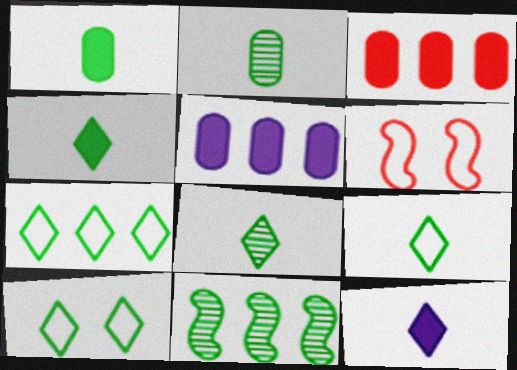[[1, 10, 11], 
[4, 8, 9], 
[5, 6, 8], 
[7, 9, 10]]